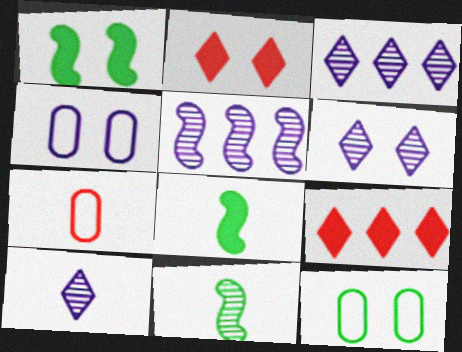[[1, 3, 7], 
[3, 6, 10], 
[4, 9, 11], 
[7, 8, 10]]